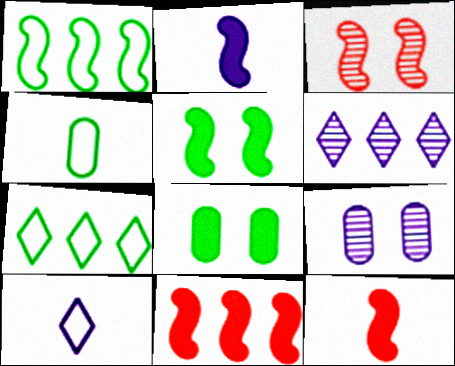[[1, 2, 3], 
[2, 5, 11], 
[7, 9, 12]]